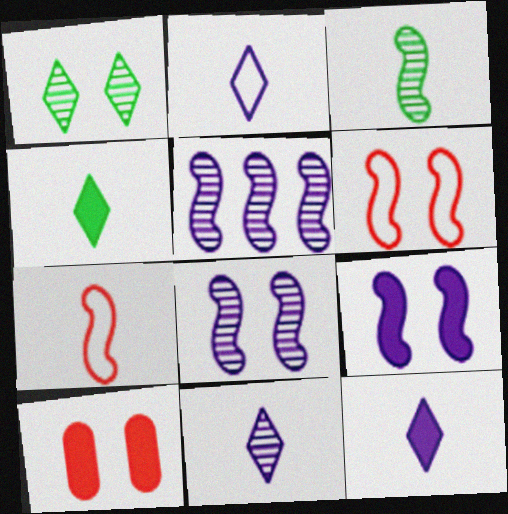[[2, 11, 12]]